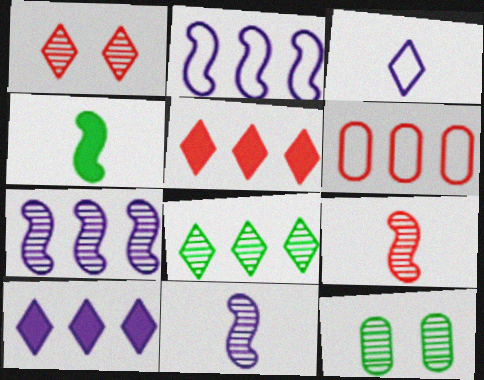[]